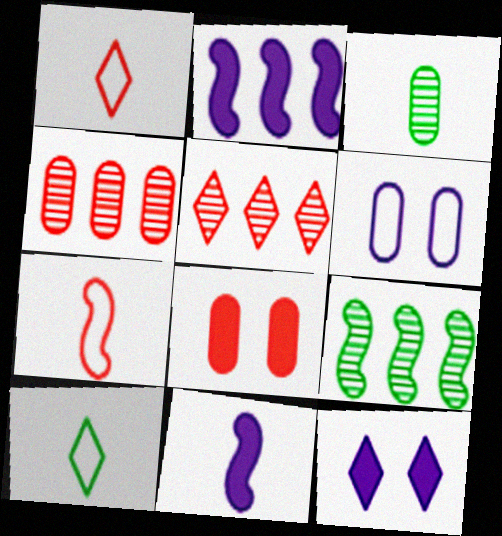[[1, 3, 11], 
[5, 7, 8], 
[5, 10, 12]]